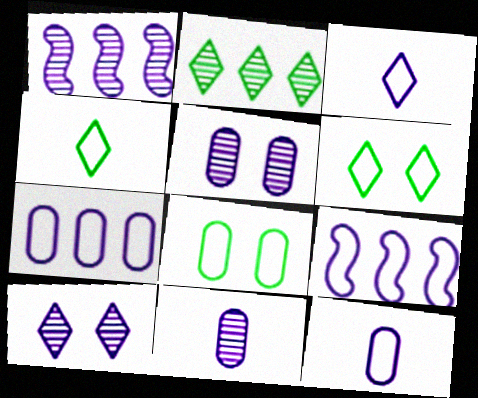[[1, 10, 11]]